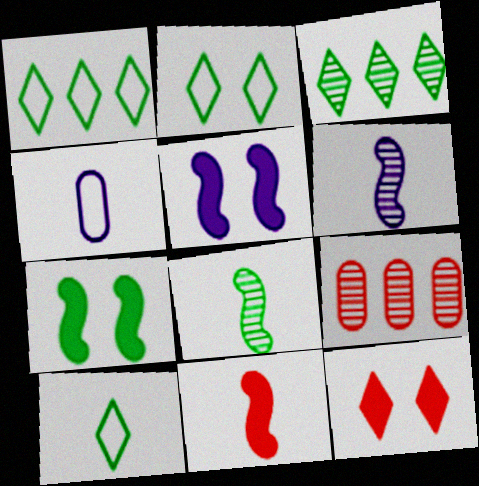[[1, 2, 10], 
[5, 9, 10]]